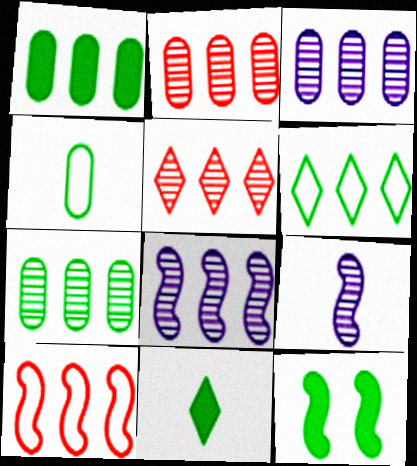[[1, 11, 12], 
[2, 3, 7], 
[5, 7, 8], 
[9, 10, 12]]